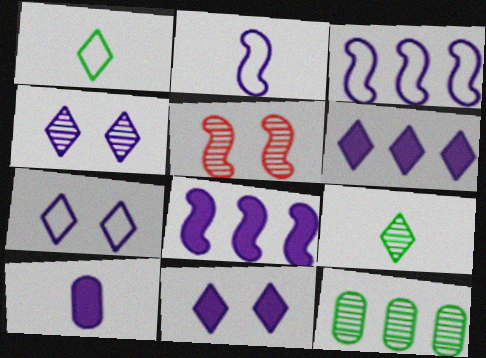[[3, 4, 10], 
[4, 7, 11], 
[8, 10, 11]]